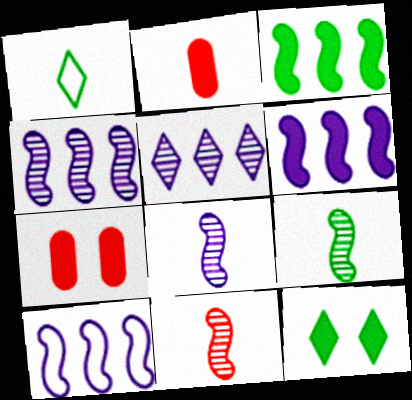[[1, 2, 8], 
[1, 4, 7], 
[2, 6, 12], 
[4, 6, 10], 
[8, 9, 11]]